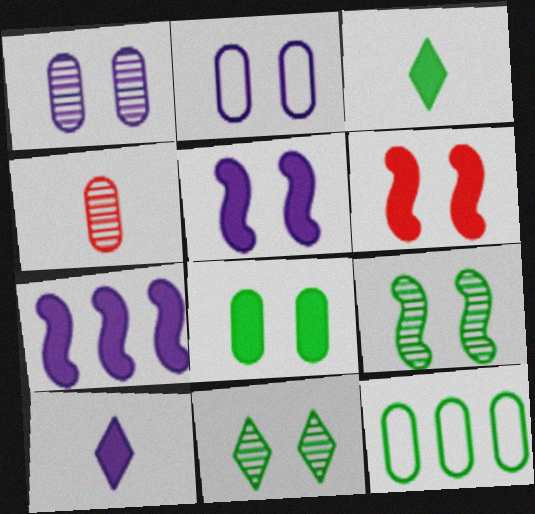[[2, 6, 11], 
[3, 9, 12]]